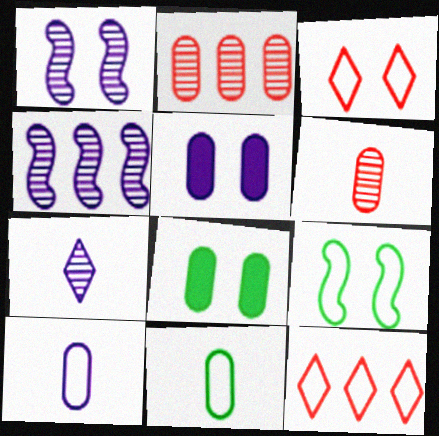[[1, 3, 8], 
[2, 5, 11], 
[2, 8, 10], 
[9, 10, 12]]